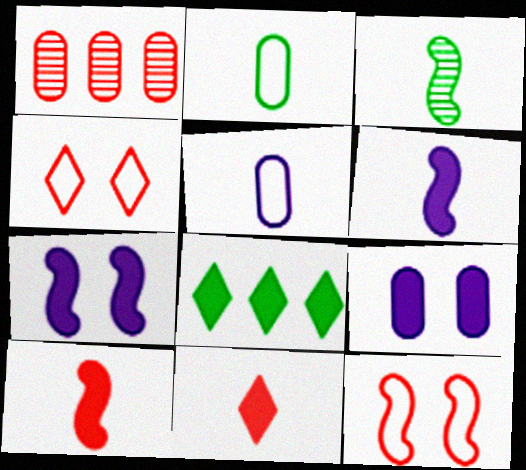[[1, 2, 9], 
[1, 4, 10], 
[1, 11, 12], 
[3, 5, 11], 
[8, 9, 10]]